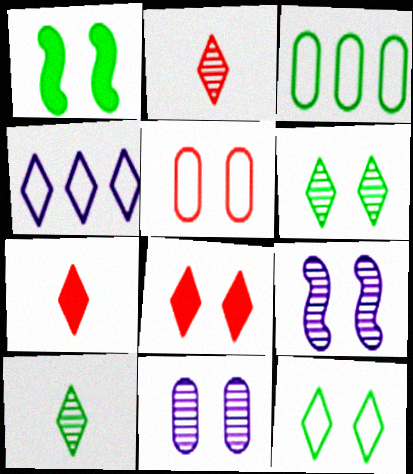[[1, 3, 10], 
[3, 7, 9], 
[4, 6, 7], 
[4, 8, 10]]